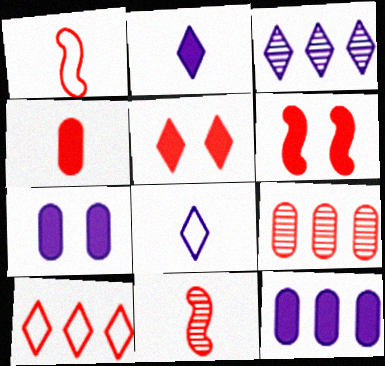[[1, 5, 9]]